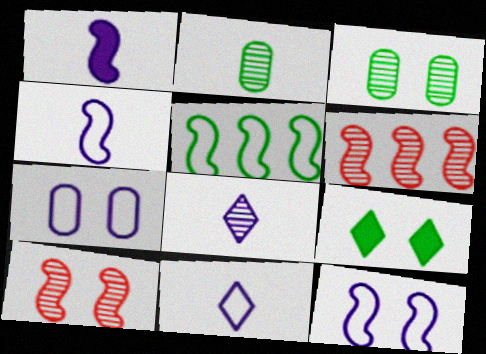[[1, 5, 10], 
[2, 5, 9], 
[3, 6, 8], 
[7, 9, 10]]